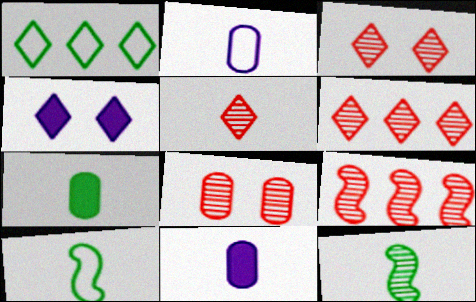[[1, 4, 5], 
[3, 5, 6], 
[5, 8, 9], 
[5, 10, 11]]